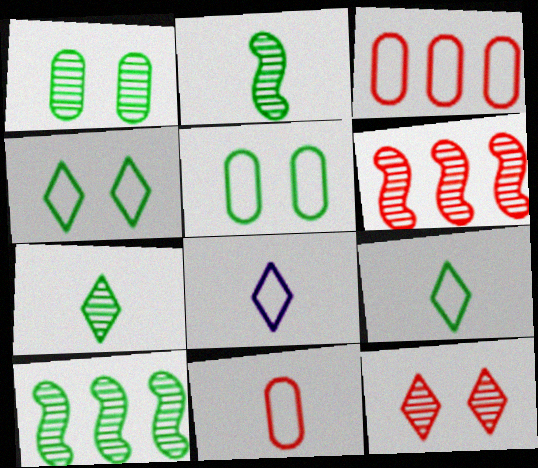[[1, 7, 10]]